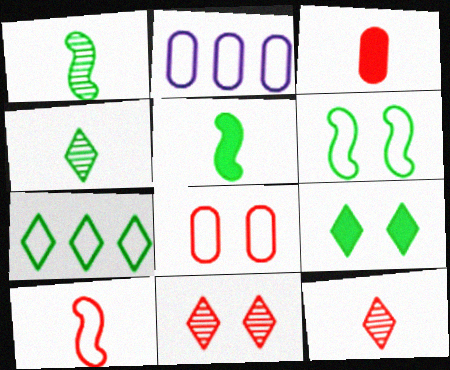[[2, 5, 11], 
[3, 10, 12], 
[4, 7, 9]]